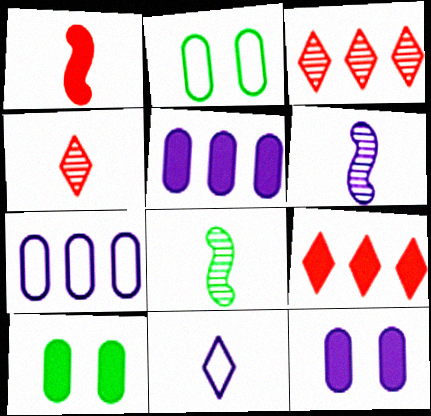[[2, 6, 9]]